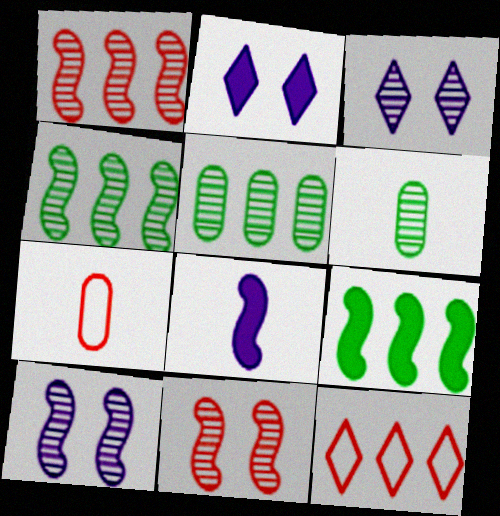[[1, 3, 6], 
[2, 4, 7], 
[3, 7, 9]]